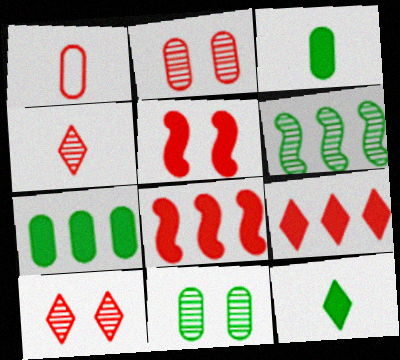[[1, 8, 10]]